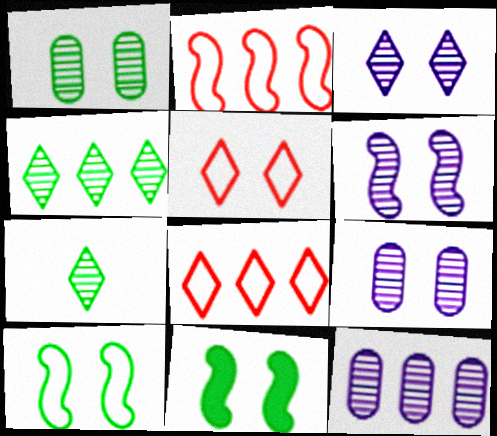[[3, 6, 9], 
[5, 9, 11]]